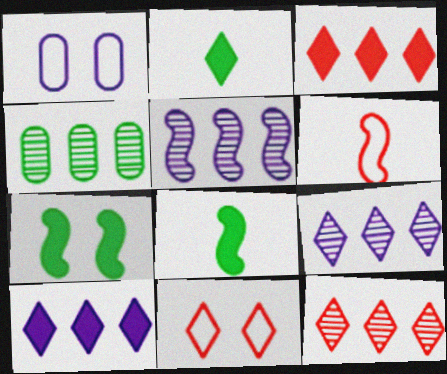[[1, 8, 12], 
[2, 9, 11], 
[4, 5, 12], 
[5, 6, 7]]